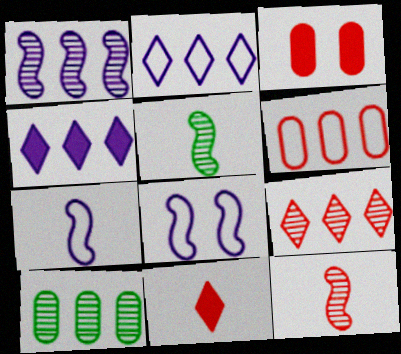[[1, 9, 10], 
[2, 3, 5], 
[8, 10, 11]]